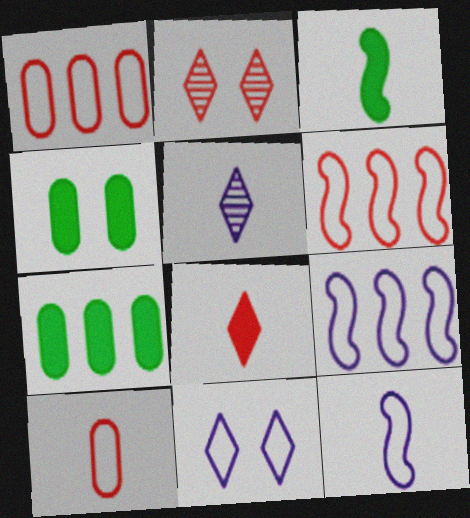[[2, 7, 12], 
[3, 5, 10], 
[4, 5, 6]]